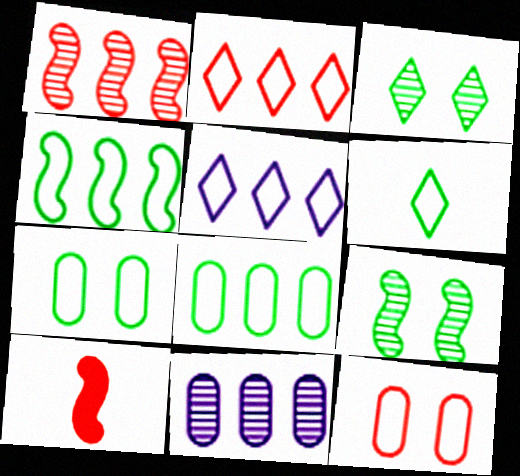[[4, 6, 7]]